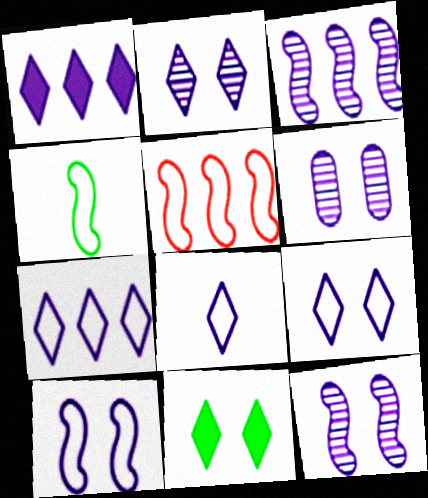[[1, 2, 8], 
[2, 6, 12], 
[4, 5, 10], 
[7, 8, 9]]